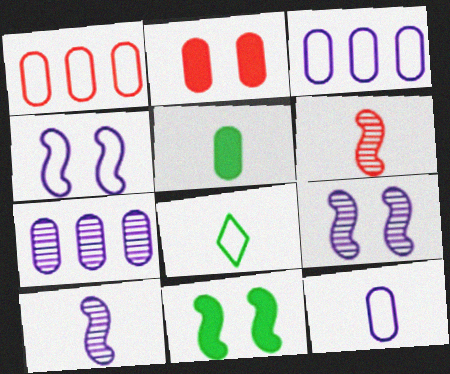[[1, 4, 8]]